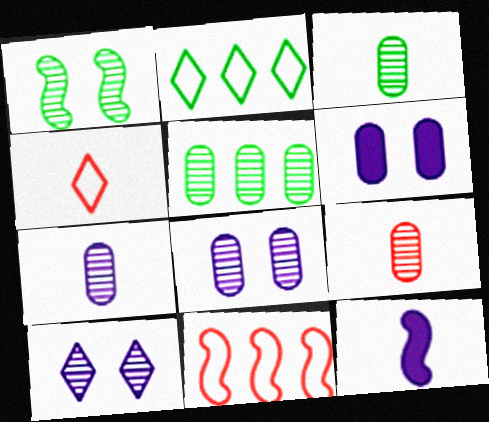[[1, 11, 12], 
[3, 4, 12], 
[3, 7, 9], 
[5, 8, 9]]